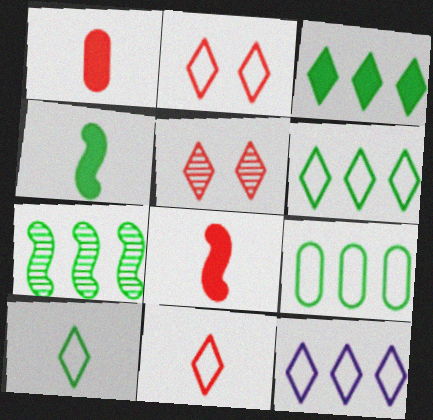[[2, 10, 12], 
[3, 7, 9]]